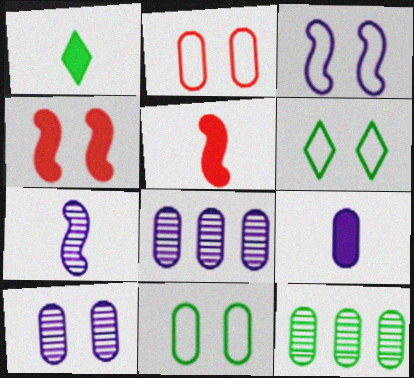[[1, 5, 9], 
[2, 3, 6], 
[2, 9, 12], 
[4, 6, 10], 
[5, 6, 8]]